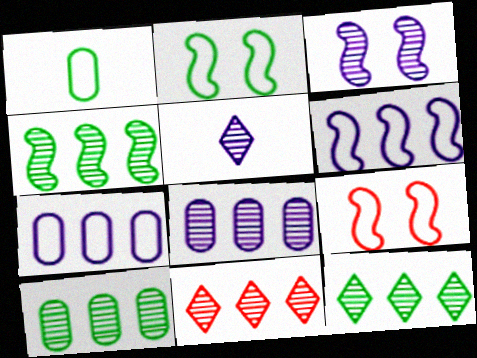[[3, 5, 8], 
[4, 8, 11], 
[4, 10, 12]]